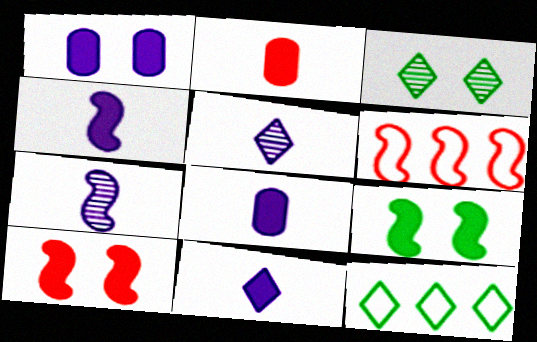[[3, 6, 8], 
[4, 8, 11], 
[6, 7, 9]]